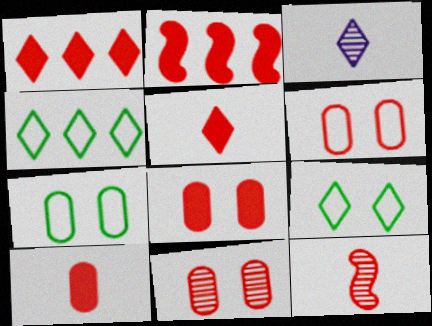[[1, 3, 9], 
[1, 6, 12], 
[2, 3, 7], 
[2, 5, 8], 
[6, 8, 11]]